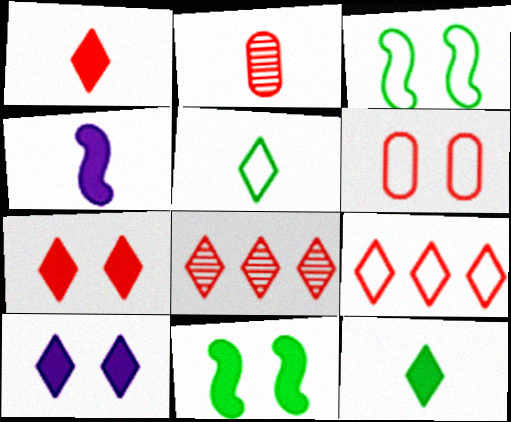[[2, 4, 5], 
[5, 8, 10]]